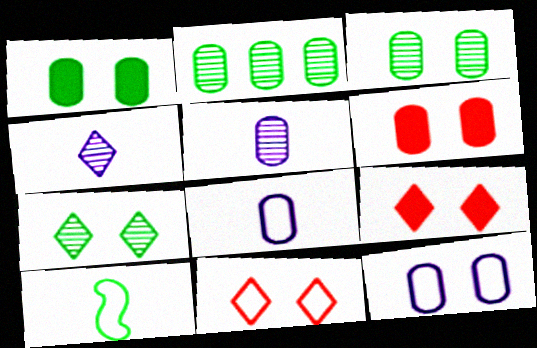[[2, 6, 8], 
[3, 6, 12]]